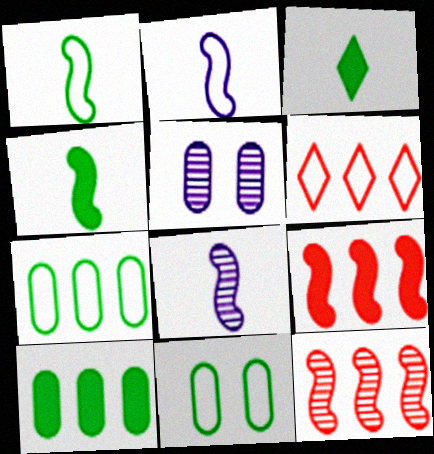[[2, 6, 11], 
[4, 5, 6]]